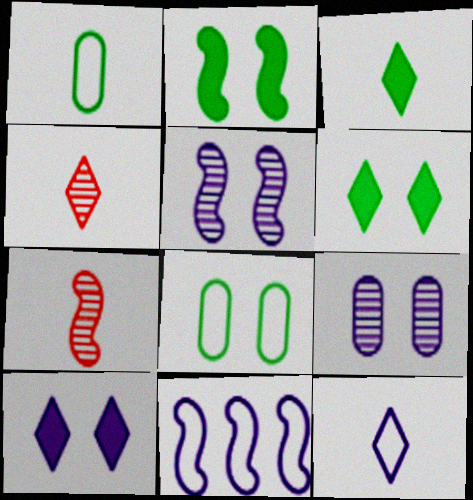[[2, 7, 11], 
[3, 4, 12]]